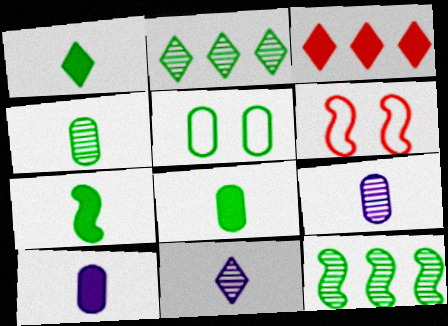[[1, 5, 12], 
[1, 7, 8], 
[2, 5, 7], 
[2, 6, 10]]